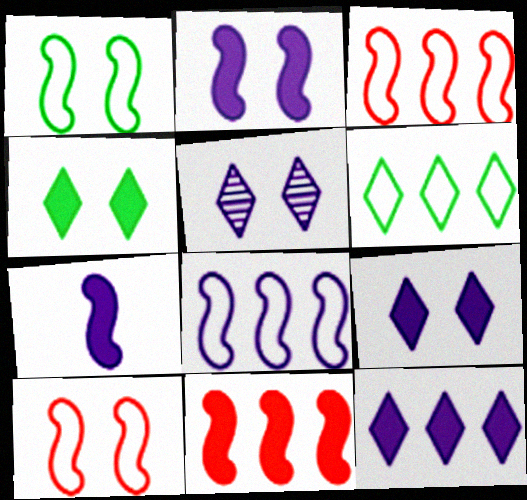[]